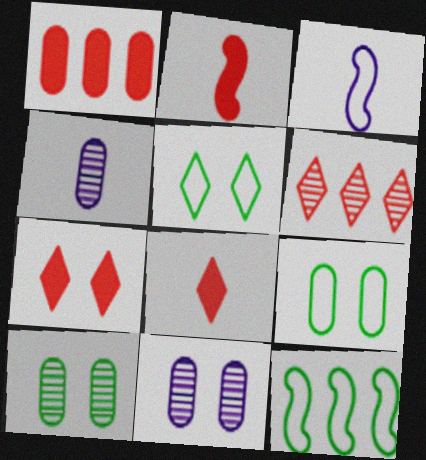[[1, 2, 7], 
[1, 4, 9], 
[4, 7, 12], 
[8, 11, 12]]